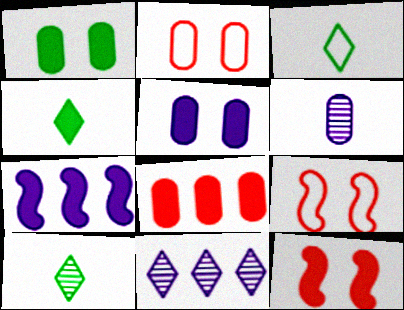[[2, 7, 10], 
[3, 4, 10]]